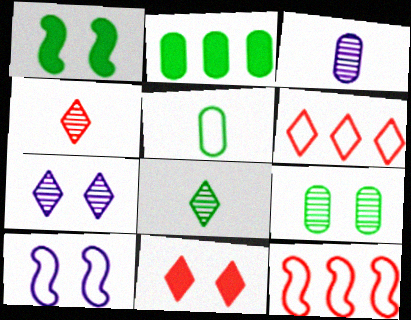[[1, 3, 6], 
[2, 4, 10], 
[2, 5, 9], 
[4, 6, 11], 
[5, 6, 10], 
[9, 10, 11]]